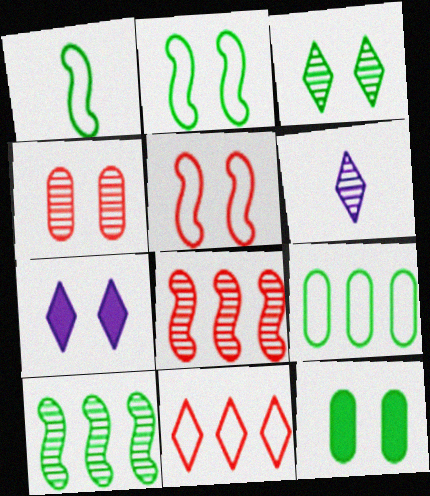[[2, 3, 12], 
[2, 4, 7], 
[4, 6, 10]]